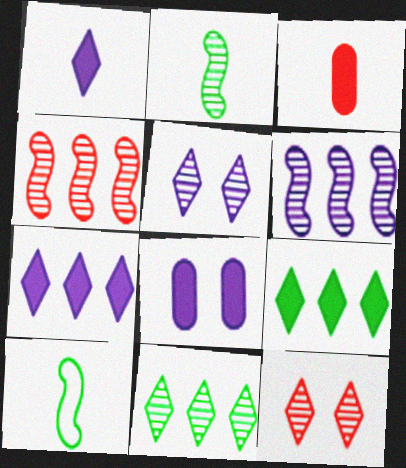[]